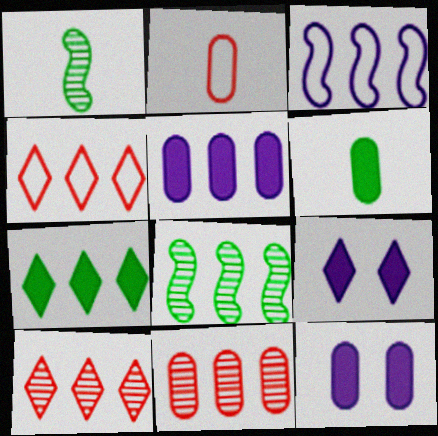[[1, 4, 12], 
[2, 8, 9], 
[3, 7, 11], 
[4, 5, 8]]